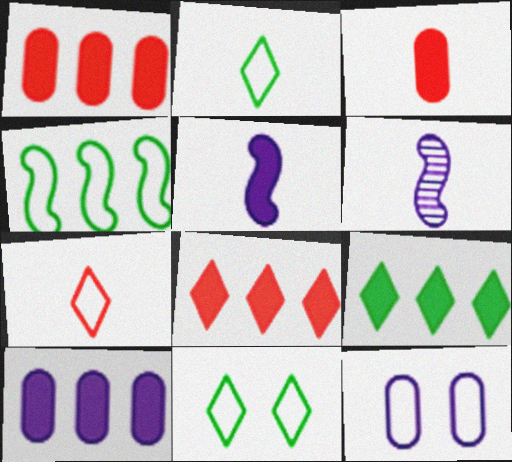[[1, 6, 11], 
[2, 3, 6], 
[4, 7, 12]]